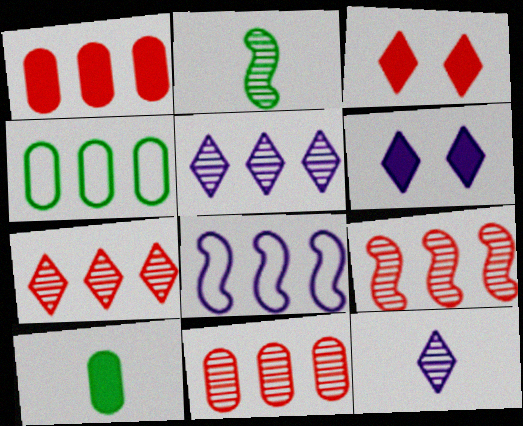[[7, 9, 11]]